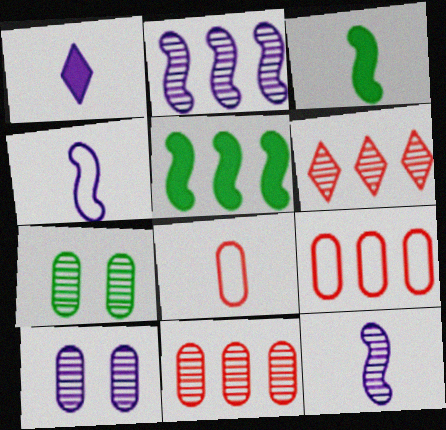[[6, 7, 12]]